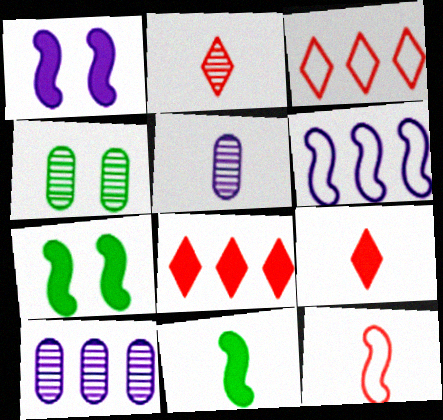[[3, 5, 7], 
[4, 6, 9]]